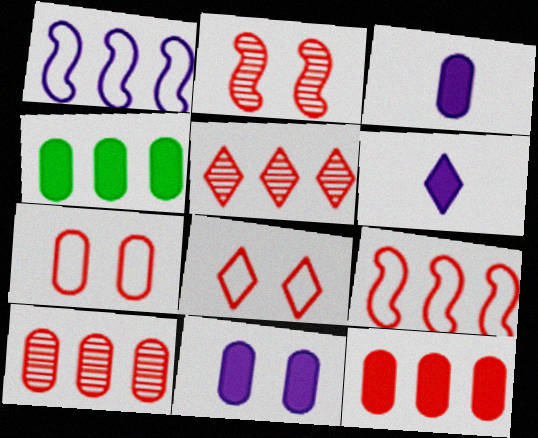[[1, 4, 5], 
[5, 9, 12]]